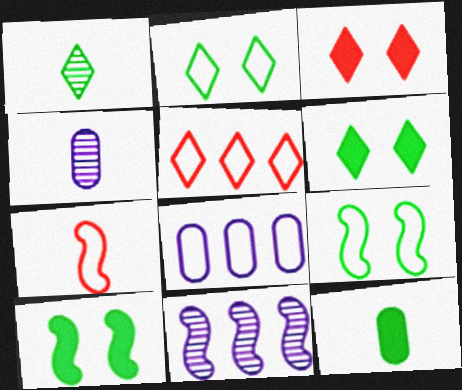[[2, 7, 8], 
[4, 5, 10], 
[7, 10, 11]]